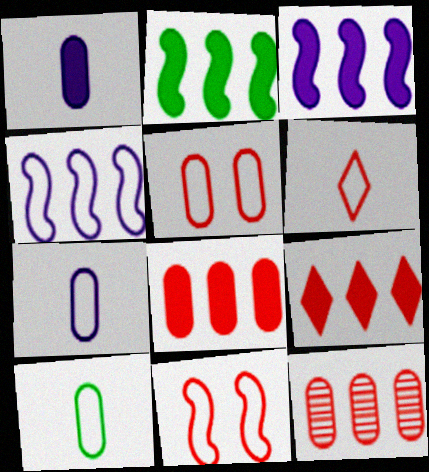[]